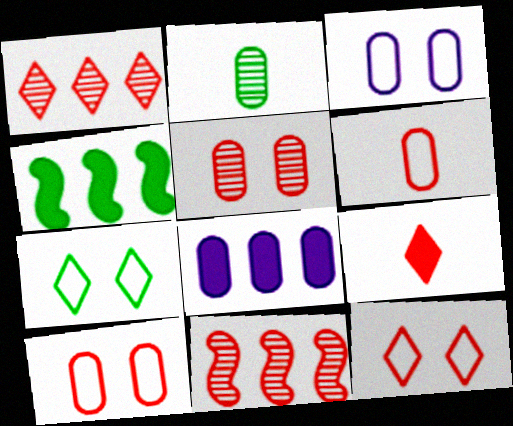[[1, 9, 12], 
[2, 4, 7], 
[2, 8, 10], 
[9, 10, 11]]